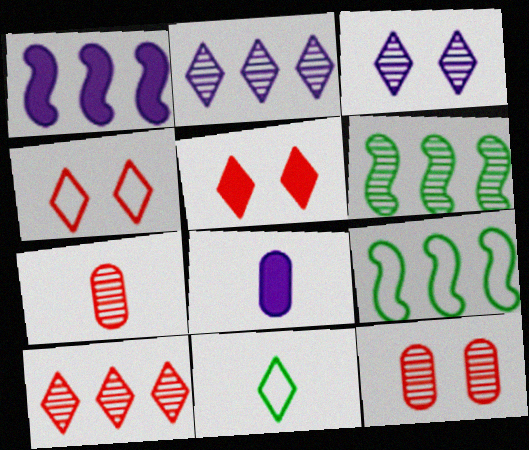[[1, 11, 12], 
[2, 5, 11], 
[3, 6, 7], 
[4, 6, 8]]